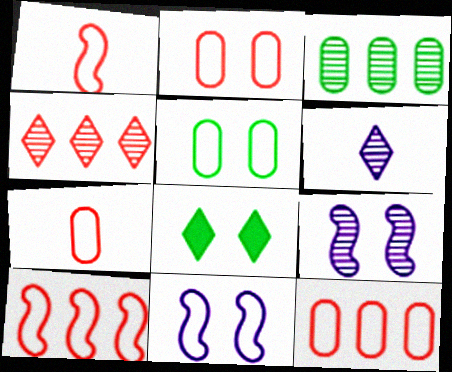[[2, 7, 12], 
[2, 8, 9]]